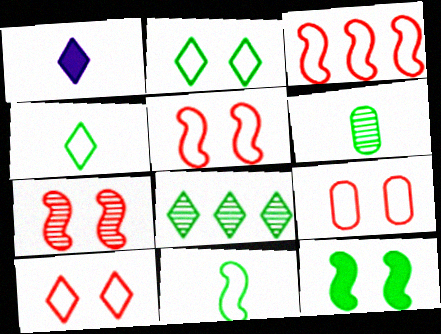[[1, 8, 10], 
[5, 9, 10]]